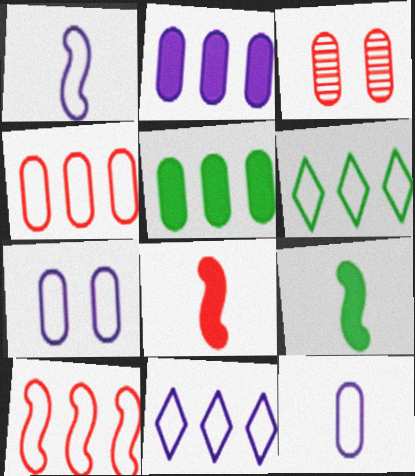[[1, 7, 11], 
[3, 5, 12], 
[3, 9, 11]]